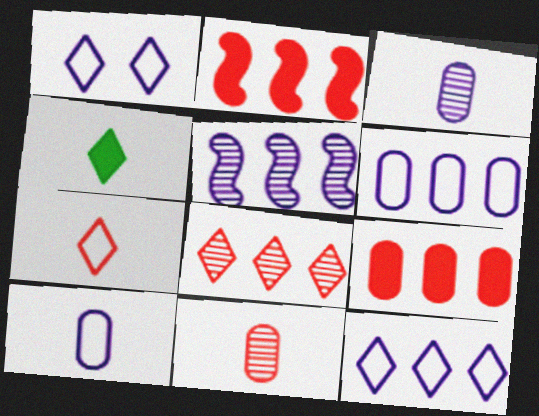[[1, 4, 8]]